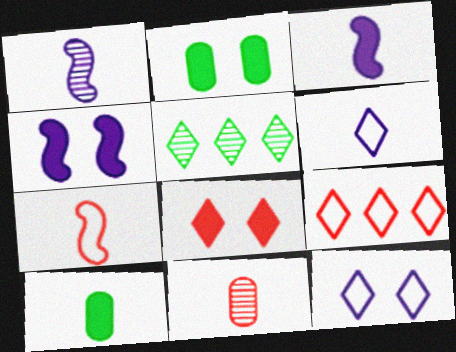[[1, 2, 9], 
[2, 4, 8], 
[5, 6, 8]]